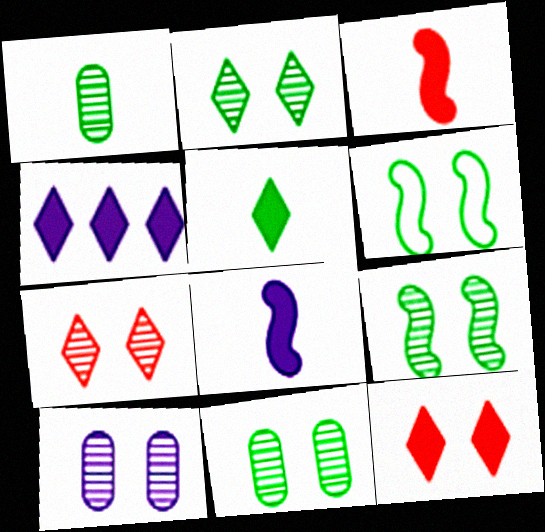[[2, 9, 11], 
[4, 5, 12], 
[6, 10, 12], 
[7, 9, 10]]